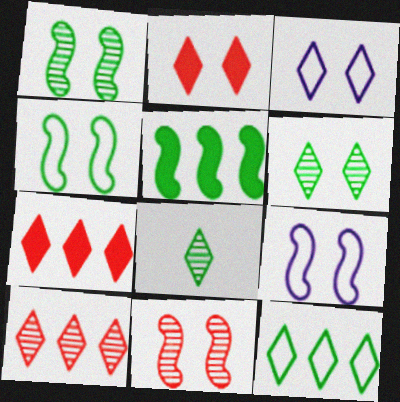[[2, 3, 6], 
[3, 7, 8]]